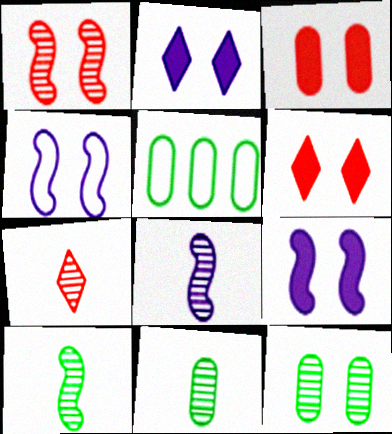[[4, 6, 12], 
[5, 6, 8], 
[5, 7, 9], 
[7, 8, 11]]